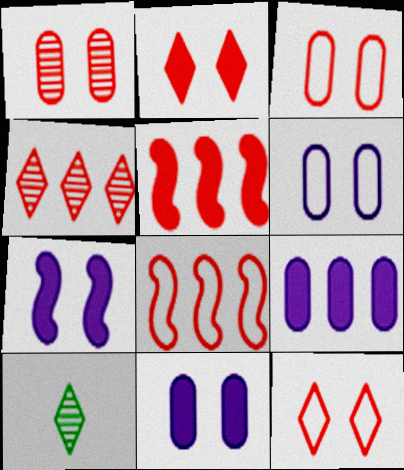[[5, 6, 10], 
[8, 10, 11]]